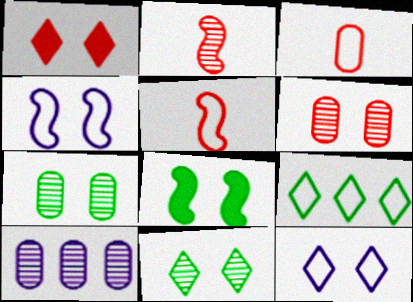[[1, 4, 7], 
[1, 11, 12], 
[2, 10, 11], 
[3, 4, 9], 
[6, 8, 12]]